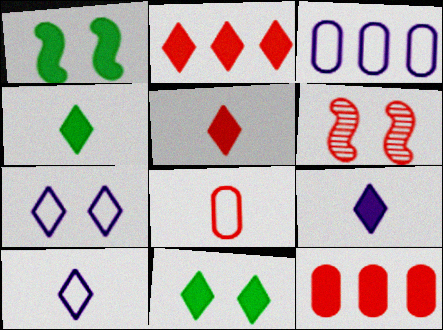[[1, 9, 12], 
[2, 6, 8], 
[2, 9, 11], 
[3, 4, 6], 
[4, 5, 9]]